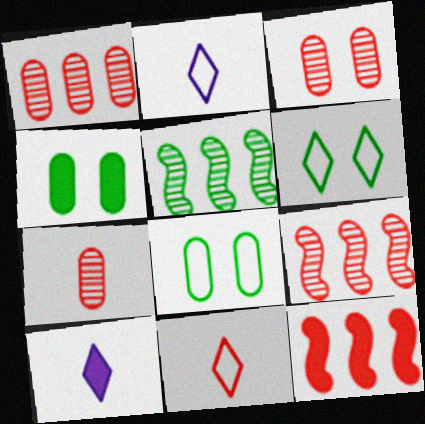[[1, 3, 7], 
[2, 4, 9], 
[3, 11, 12], 
[4, 10, 12], 
[8, 9, 10]]